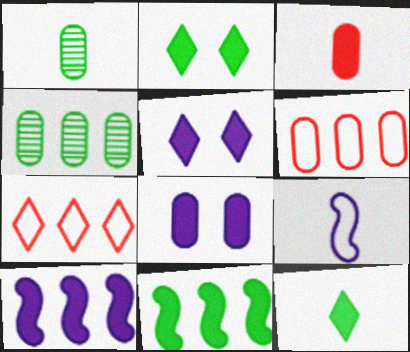[[1, 6, 8], 
[2, 3, 10], 
[3, 5, 11], 
[4, 7, 10]]